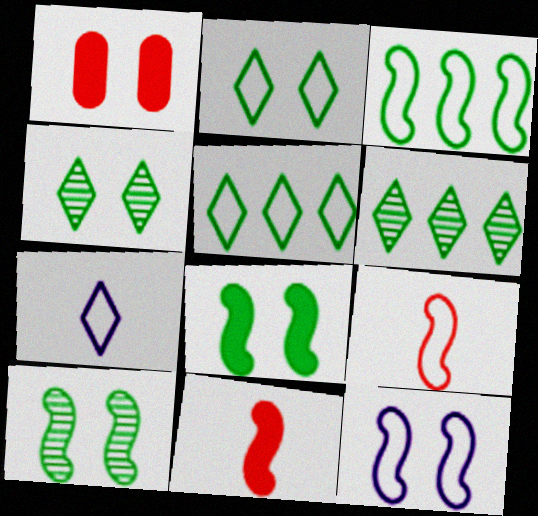[[1, 4, 12], 
[3, 9, 12]]